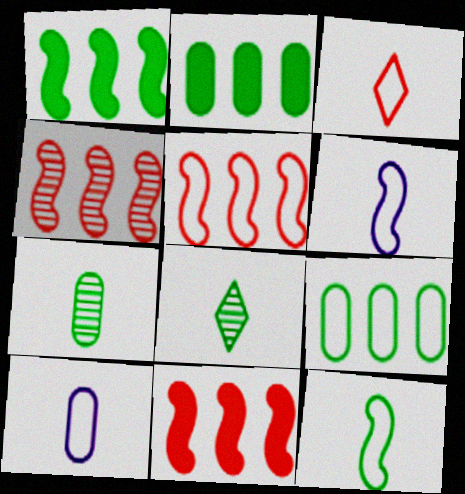[[3, 10, 12], 
[4, 5, 11]]